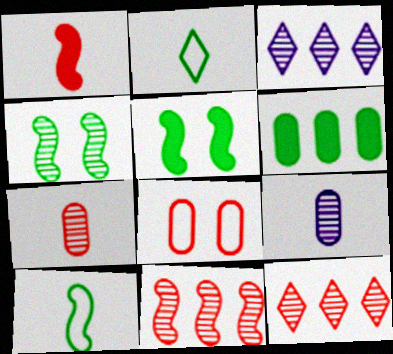[[1, 2, 9], 
[1, 8, 12], 
[2, 4, 6], 
[3, 4, 7], 
[4, 9, 12], 
[6, 8, 9]]